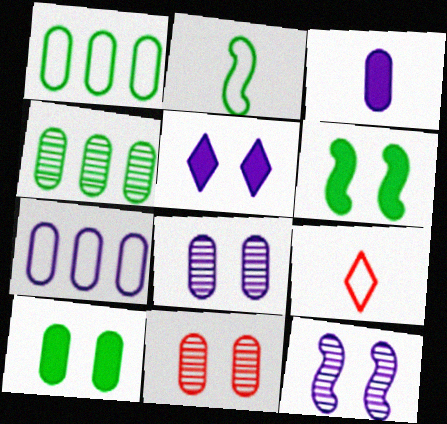[[1, 3, 11], 
[3, 7, 8]]